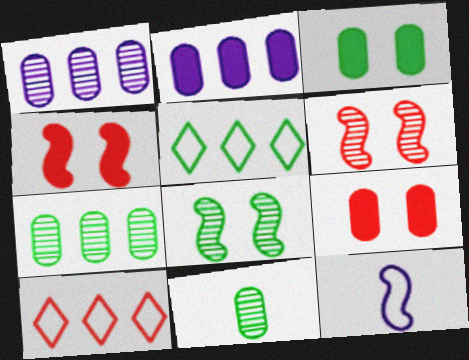[]